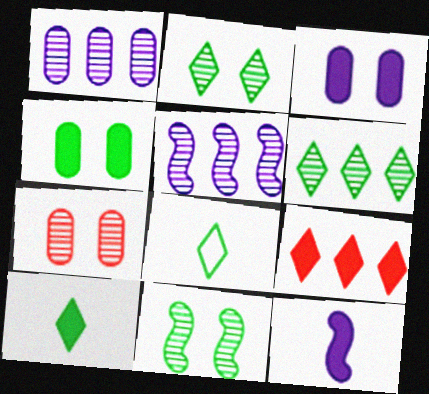[[4, 9, 12]]